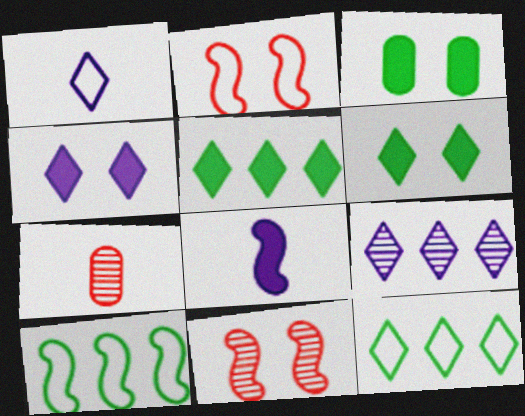[[1, 4, 9], 
[4, 7, 10], 
[8, 10, 11]]